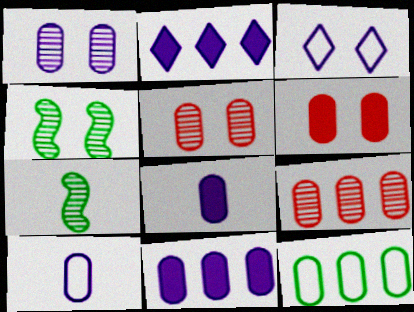[[1, 10, 11], 
[3, 4, 6], 
[5, 8, 12], 
[9, 11, 12]]